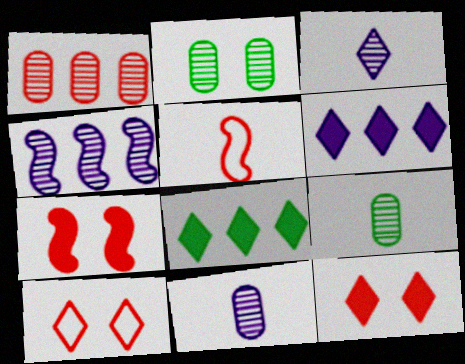[[1, 2, 11], 
[1, 5, 12], 
[2, 5, 6], 
[3, 8, 10]]